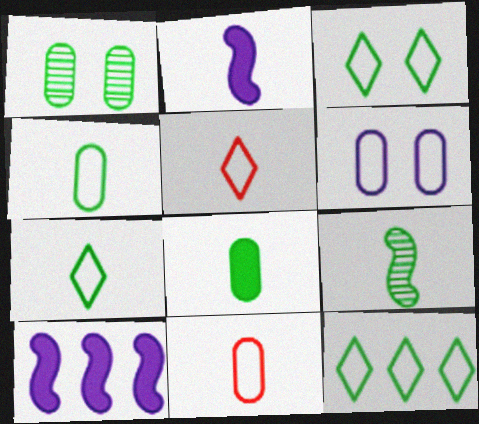[[1, 5, 10], 
[3, 7, 12], 
[7, 8, 9]]